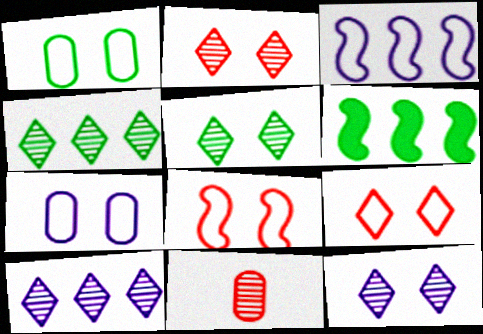[[2, 5, 12]]